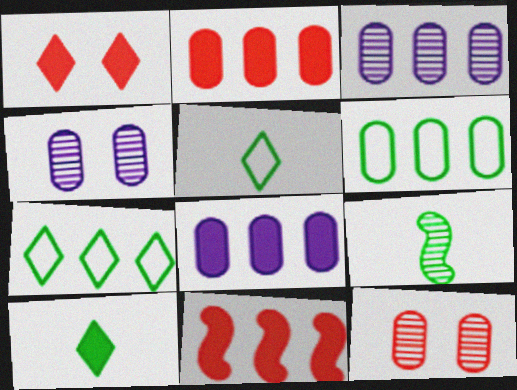[[2, 3, 6], 
[3, 7, 11], 
[4, 5, 11]]